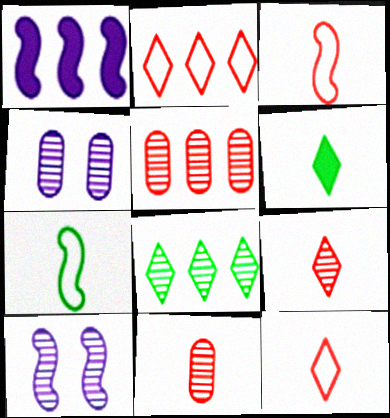[[8, 10, 11]]